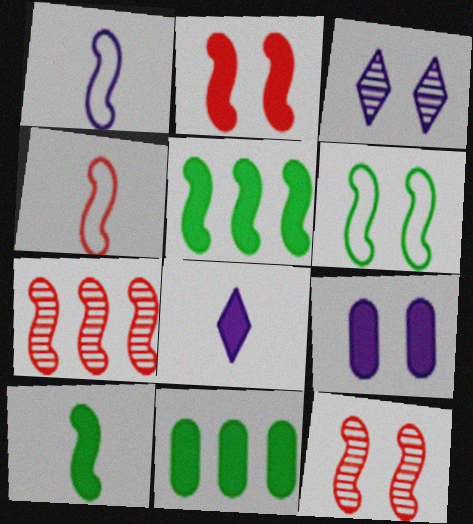[[1, 5, 12], 
[2, 4, 7], 
[2, 8, 11], 
[3, 4, 11]]